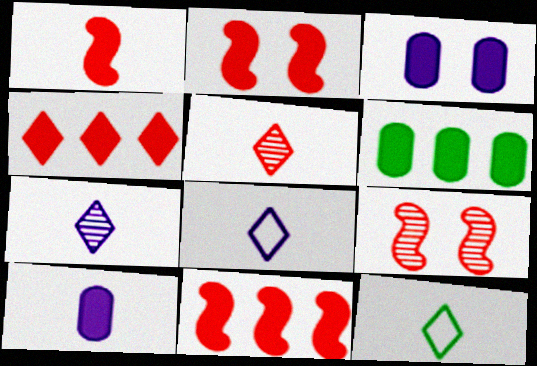[[1, 2, 11], 
[6, 8, 9]]